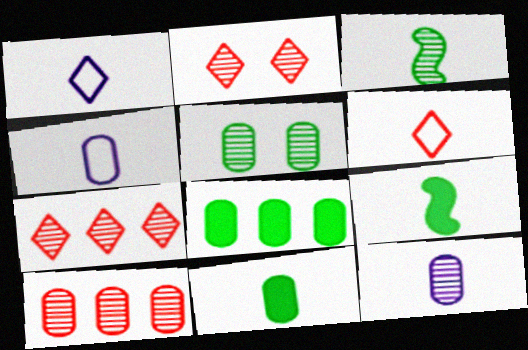[[5, 10, 12], 
[6, 9, 12]]